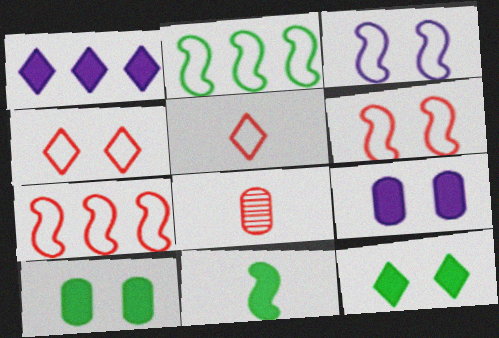[]